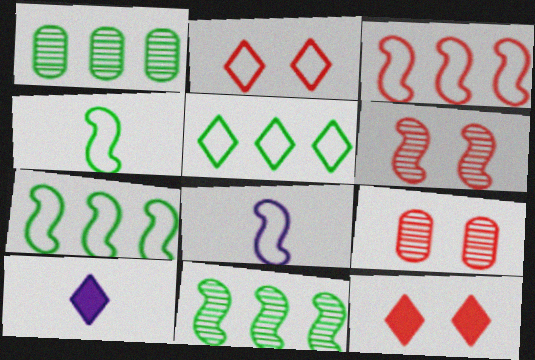[[1, 8, 12], 
[7, 9, 10]]